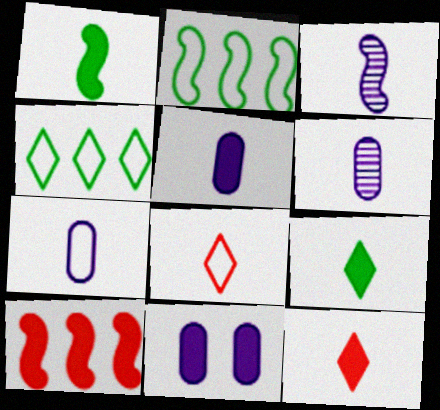[[1, 5, 12], 
[1, 6, 8], 
[5, 6, 7], 
[9, 10, 11]]